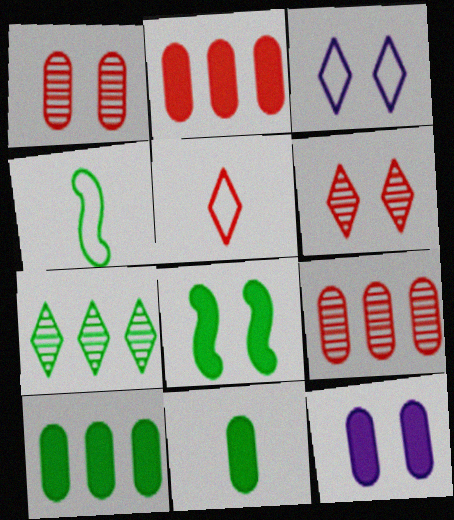[[1, 3, 8], 
[2, 11, 12]]